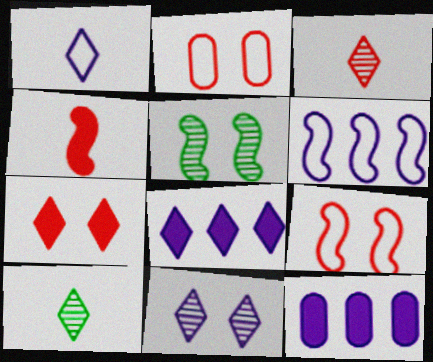[[1, 8, 11], 
[4, 5, 6], 
[9, 10, 12]]